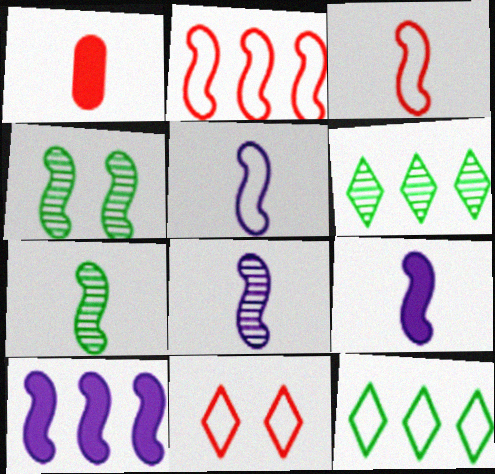[[2, 4, 9], 
[3, 4, 10], 
[3, 7, 9], 
[5, 8, 9]]